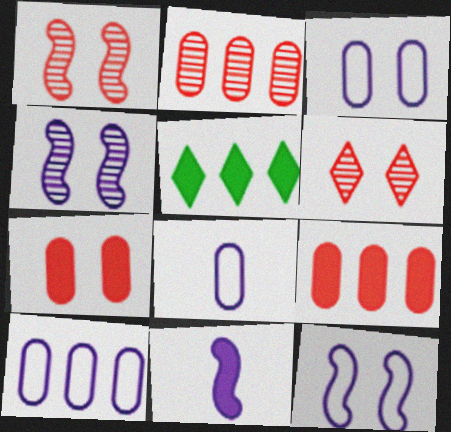[[1, 5, 8], 
[3, 8, 10], 
[5, 7, 11]]